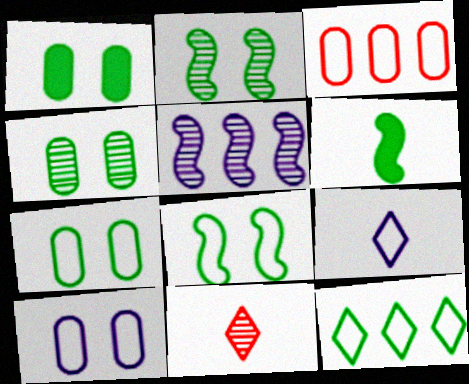[[1, 4, 7], 
[3, 8, 9], 
[4, 5, 11], 
[4, 6, 12]]